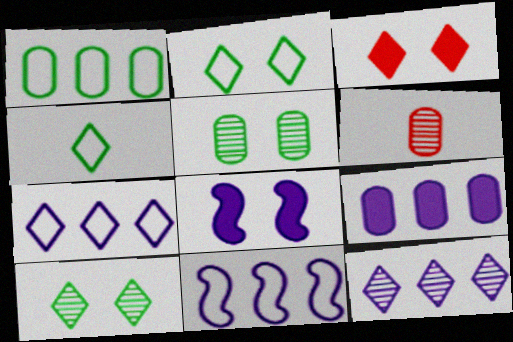[[3, 4, 12], 
[9, 11, 12]]